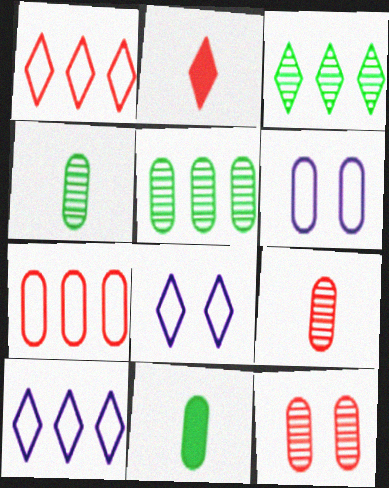[[2, 3, 8]]